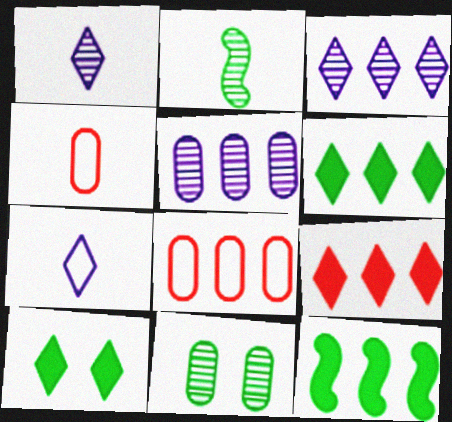[[3, 8, 12]]